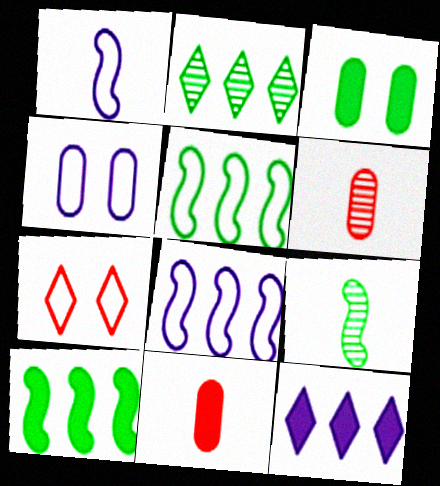[]